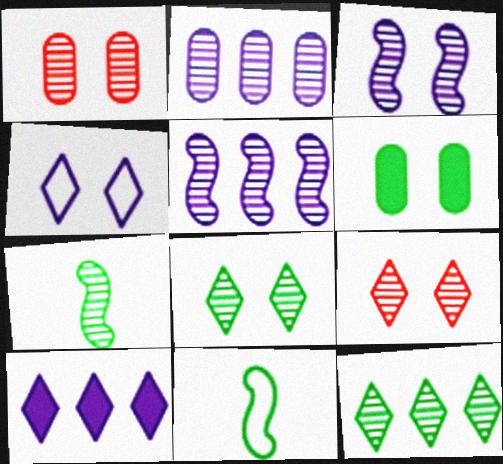[[1, 3, 8], 
[1, 10, 11], 
[2, 7, 9], 
[6, 11, 12]]